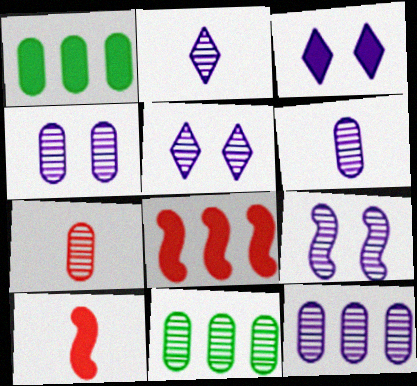[[1, 3, 10], 
[2, 9, 12], 
[4, 5, 9], 
[4, 6, 12], 
[4, 7, 11]]